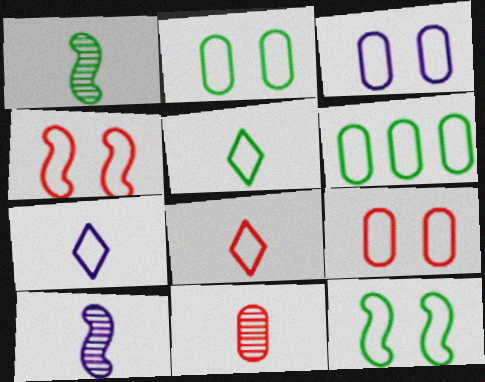[[2, 3, 9], 
[4, 6, 7], 
[5, 6, 12], 
[5, 7, 8]]